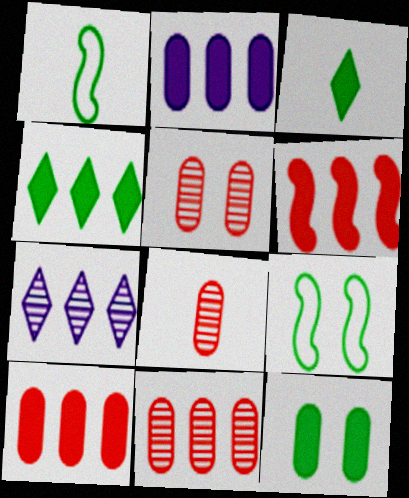[[2, 4, 6], 
[5, 8, 11]]